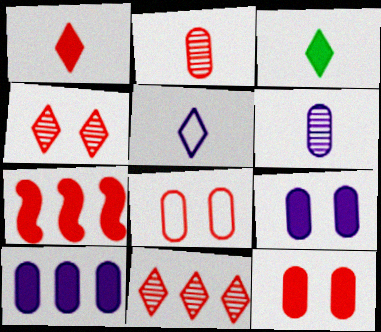[[1, 7, 12], 
[3, 7, 9]]